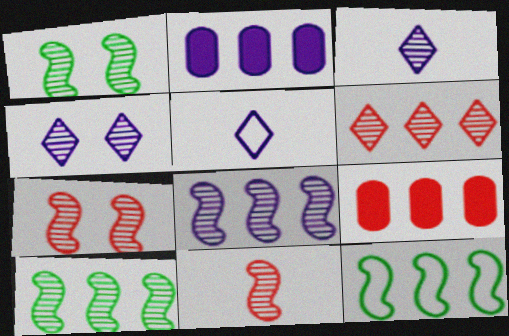[[1, 5, 9], 
[1, 8, 11], 
[2, 6, 12]]